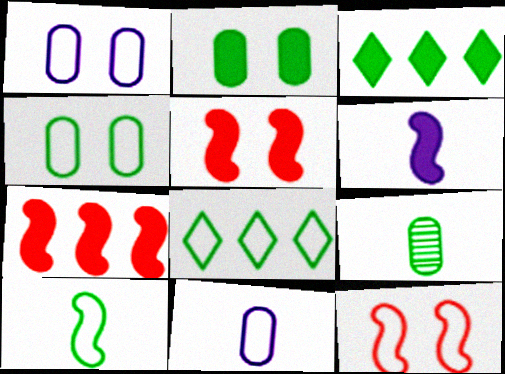[[4, 8, 10], 
[8, 11, 12]]